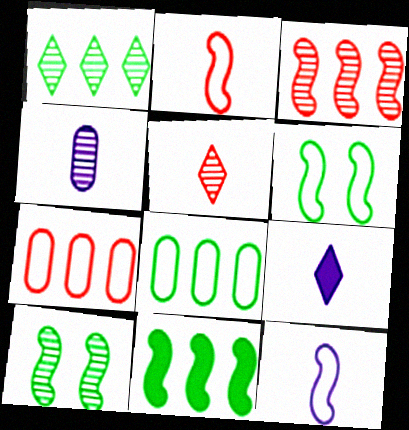[[1, 8, 11], 
[4, 9, 12], 
[7, 9, 10]]